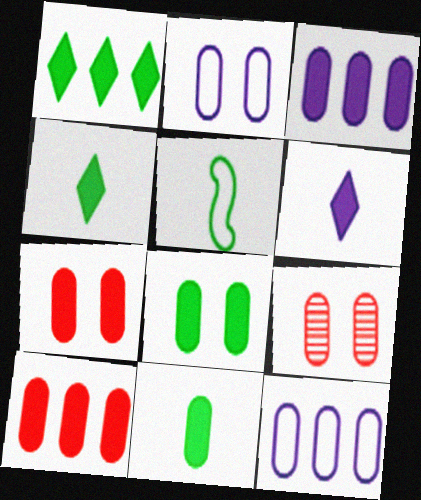[[2, 8, 9], 
[3, 7, 11], 
[9, 11, 12]]